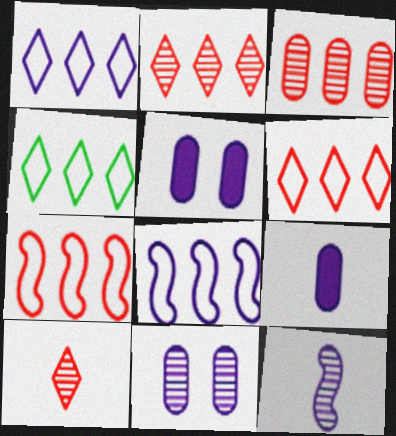[[1, 4, 6], 
[1, 5, 12]]